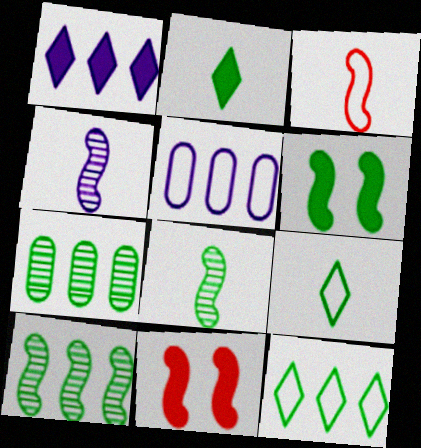[[6, 7, 9]]